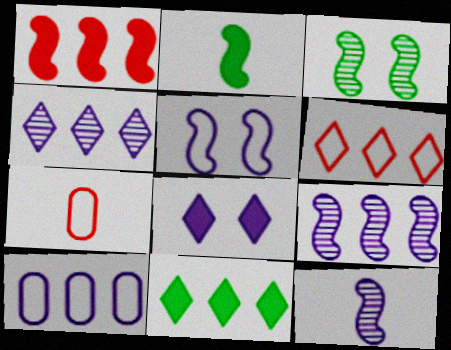[[4, 6, 11], 
[8, 10, 12]]